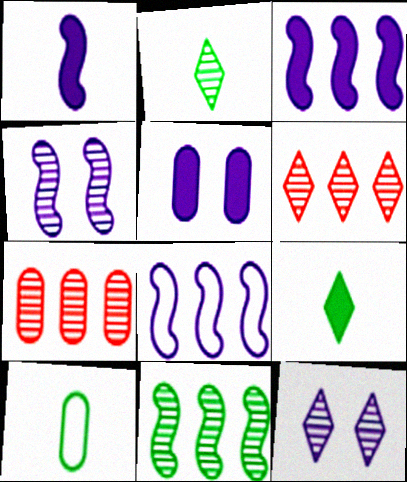[[1, 4, 8], 
[2, 4, 7], 
[2, 6, 12], 
[5, 7, 10]]